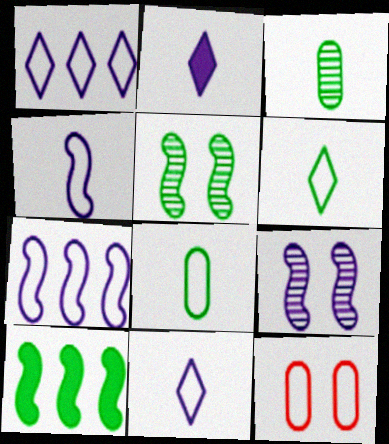[[6, 7, 12]]